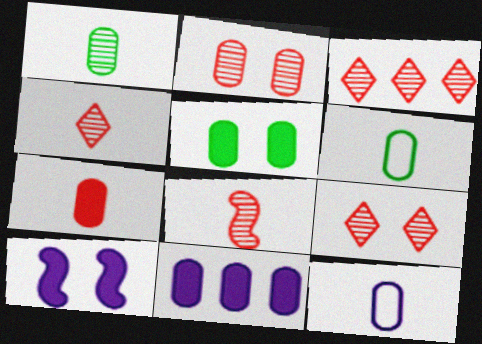[[1, 7, 12], 
[2, 3, 8], 
[2, 6, 11], 
[3, 4, 9], 
[3, 6, 10], 
[5, 7, 11]]